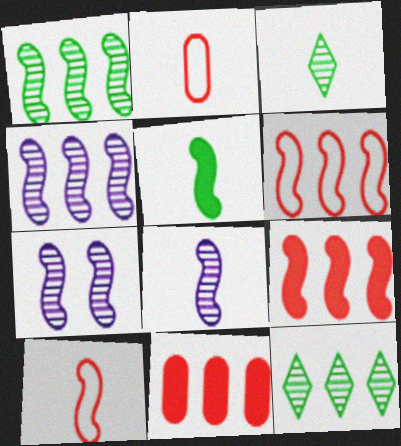[[4, 7, 8], 
[5, 6, 7], 
[5, 8, 10]]